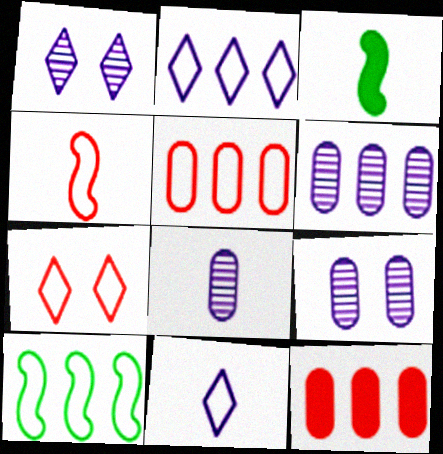[[1, 3, 5], 
[2, 5, 10], 
[3, 6, 7], 
[4, 5, 7], 
[6, 8, 9]]